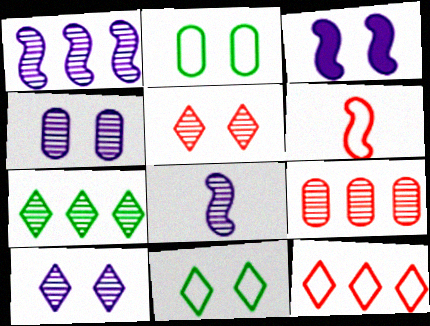[[1, 7, 9], 
[2, 3, 5]]